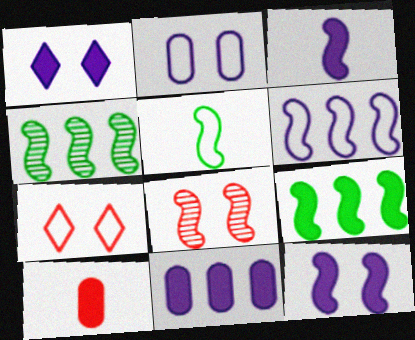[[1, 3, 11], 
[1, 9, 10]]